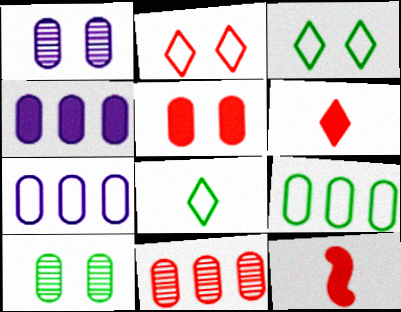[[2, 11, 12], 
[4, 9, 11]]